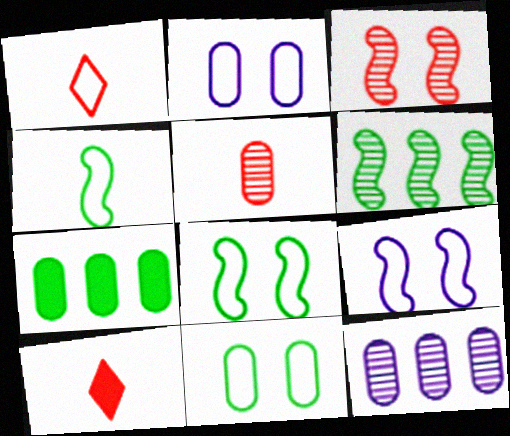[[2, 5, 7], 
[2, 6, 10], 
[8, 10, 12]]